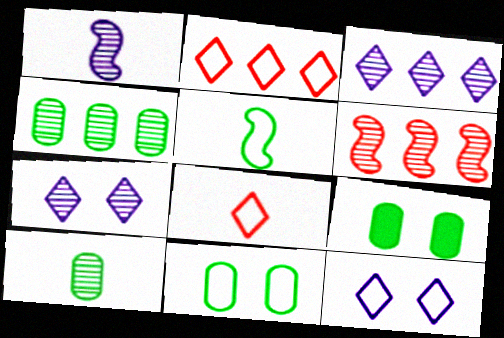[[1, 2, 9], 
[3, 4, 6], 
[6, 7, 10]]